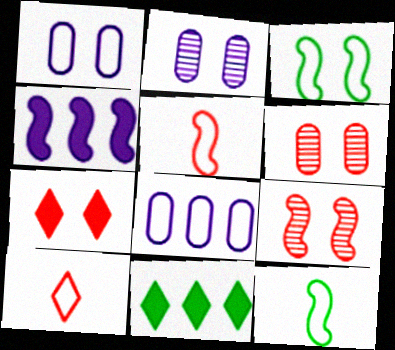[[2, 3, 7], 
[2, 5, 11], 
[3, 8, 10], 
[4, 9, 12]]